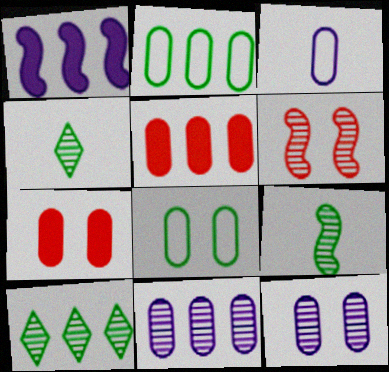[[2, 5, 11], 
[4, 6, 11], 
[7, 8, 12]]